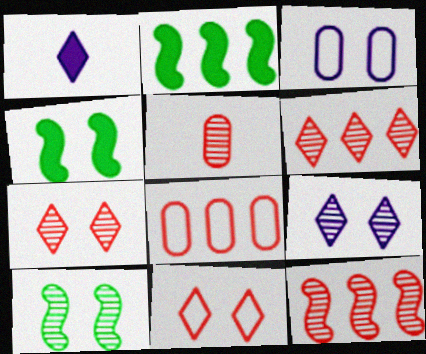[[1, 8, 10], 
[3, 4, 7], 
[5, 7, 12]]